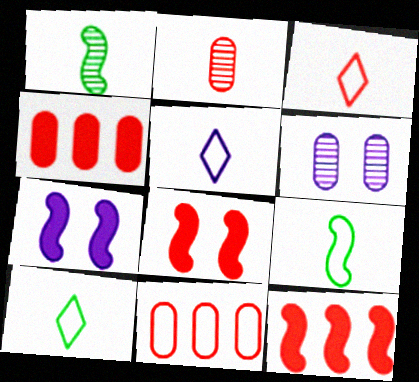[[3, 5, 10], 
[6, 10, 12]]